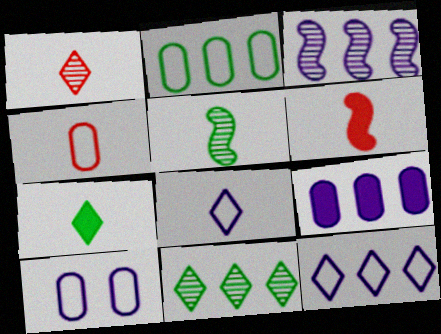[[1, 4, 6], 
[1, 7, 8], 
[2, 4, 10], 
[3, 9, 12], 
[6, 10, 11]]